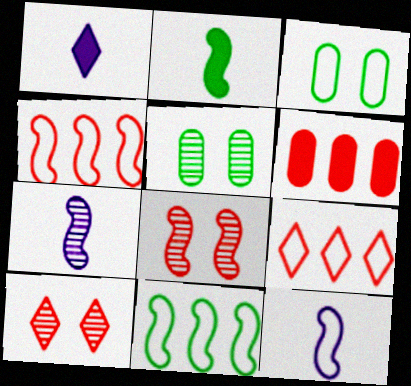[[1, 4, 5], 
[3, 9, 12]]